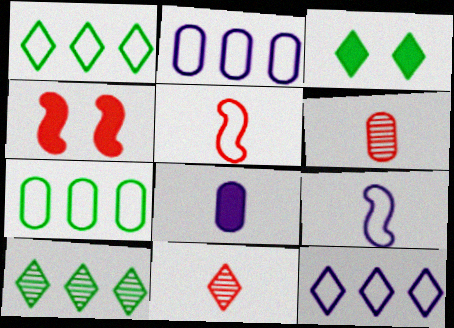[[3, 11, 12]]